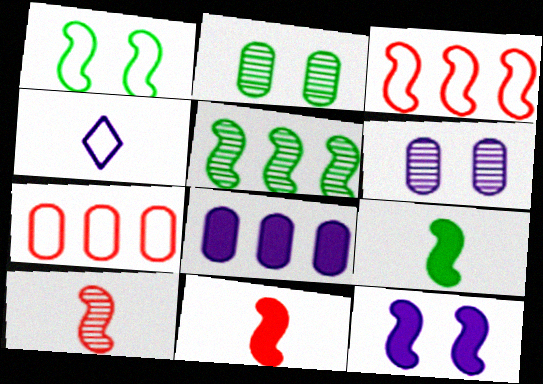[[1, 4, 7], 
[1, 5, 9]]